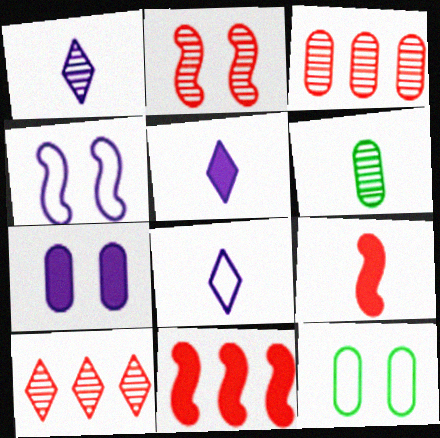[[1, 5, 8], 
[1, 11, 12], 
[6, 8, 9]]